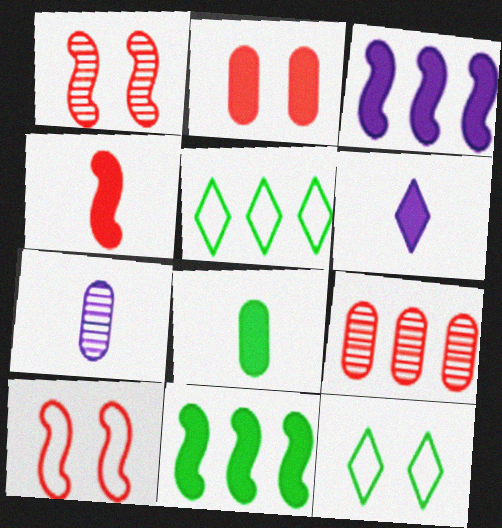[[2, 6, 11], 
[3, 5, 9], 
[4, 6, 8]]